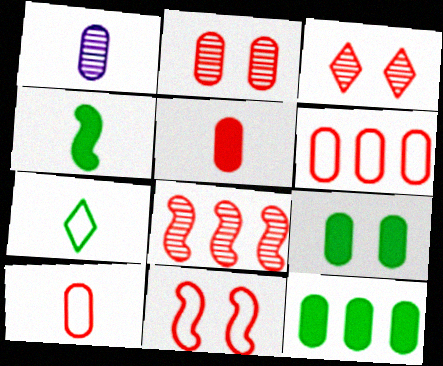[[1, 6, 9], 
[2, 5, 6]]